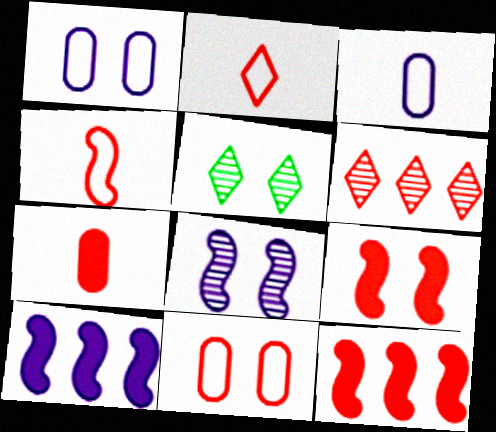[[1, 5, 9], 
[3, 5, 12]]